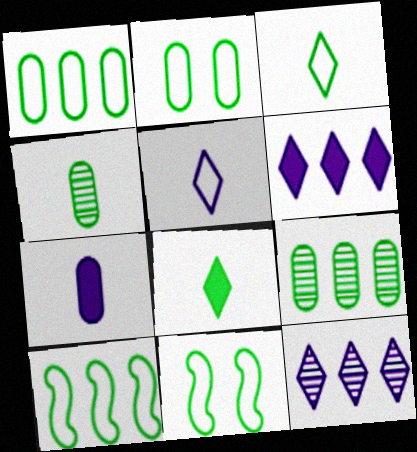[[1, 3, 11], 
[2, 3, 10], 
[8, 9, 11]]